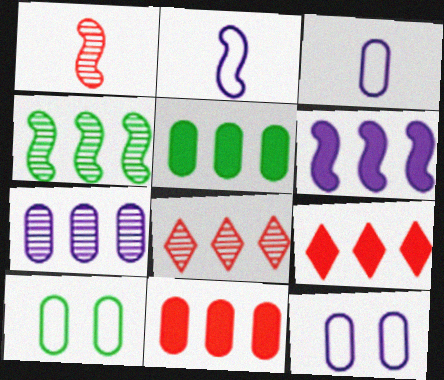[[4, 7, 8], 
[5, 6, 9]]